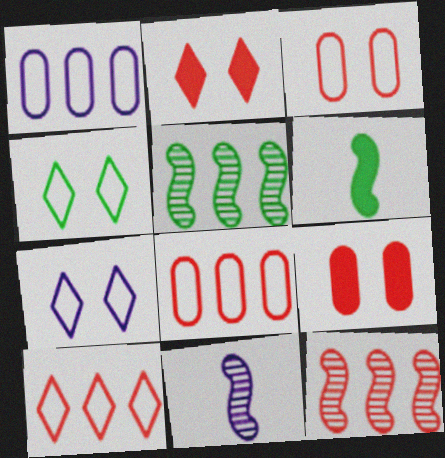[]